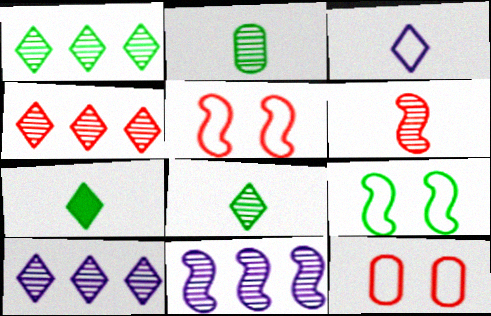[[1, 4, 10], 
[7, 11, 12]]